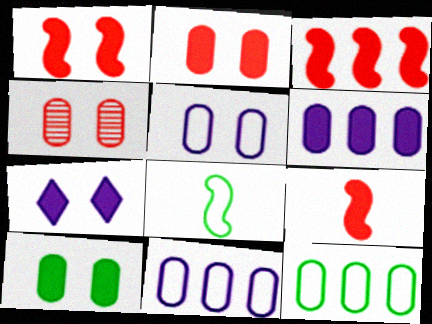[[1, 3, 9], 
[1, 7, 10], 
[4, 5, 10]]